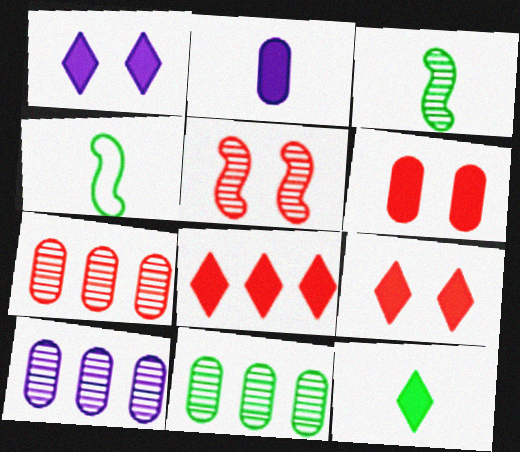[[1, 4, 7], 
[1, 8, 12], 
[4, 9, 10], 
[7, 10, 11]]